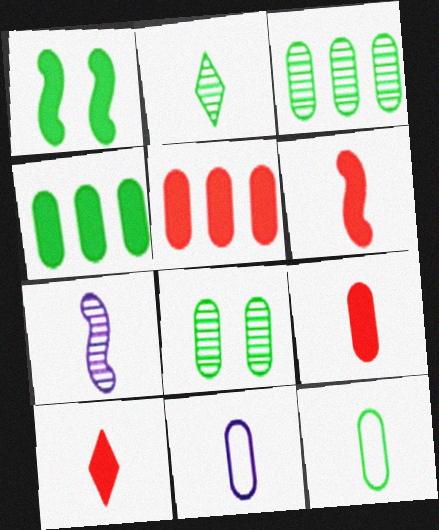[[2, 6, 11], 
[4, 8, 12], 
[5, 8, 11], 
[6, 9, 10], 
[7, 10, 12]]